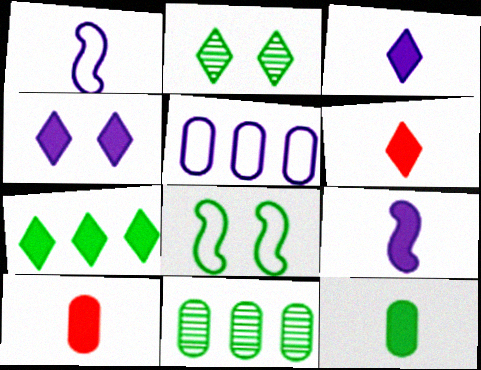[[4, 6, 7], 
[6, 9, 12]]